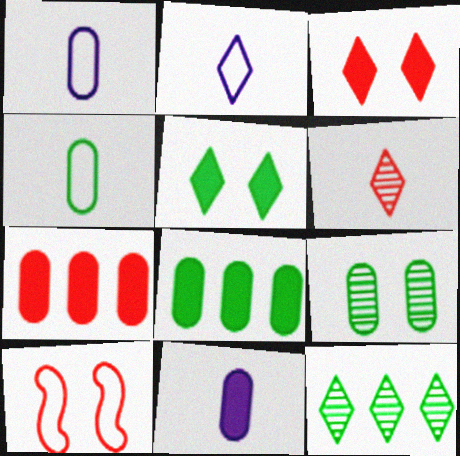[[1, 7, 9], 
[2, 3, 12], 
[4, 8, 9], 
[6, 7, 10], 
[10, 11, 12]]